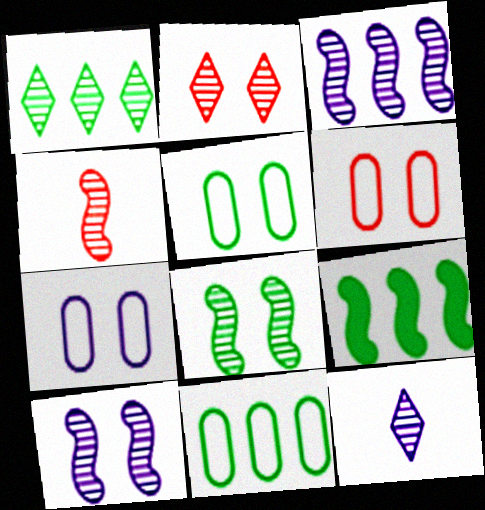[[1, 2, 12], 
[1, 9, 11], 
[3, 4, 8], 
[5, 6, 7], 
[6, 9, 12]]